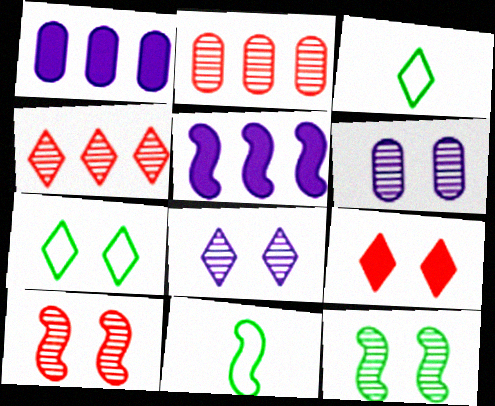[[1, 3, 10], 
[5, 10, 11], 
[7, 8, 9]]